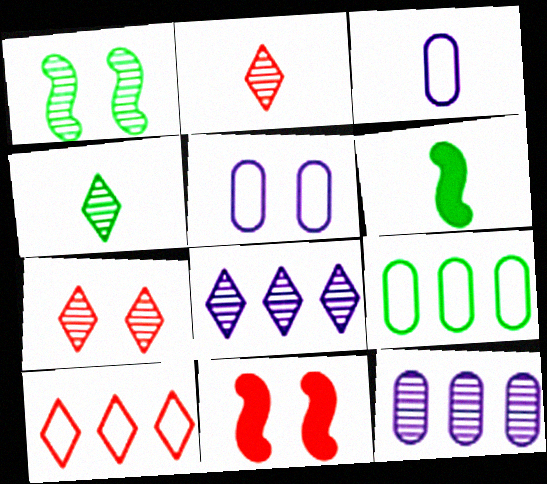[[1, 2, 12], 
[2, 3, 6], 
[4, 7, 8]]